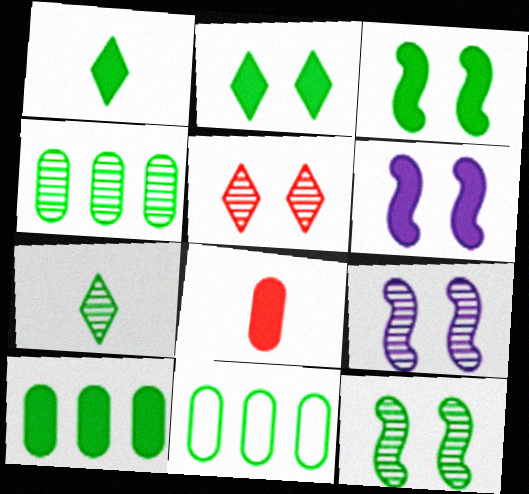[[1, 3, 10], 
[1, 11, 12], 
[3, 7, 11], 
[4, 7, 12], 
[4, 10, 11]]